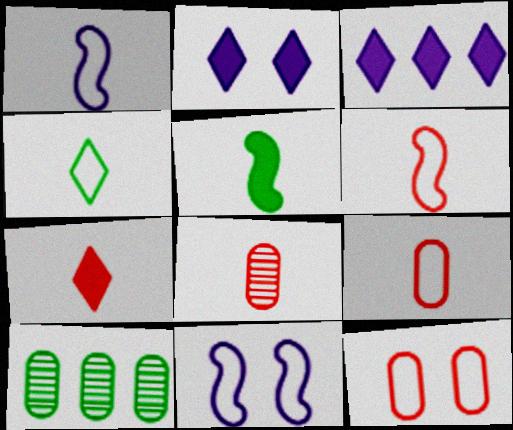[[1, 4, 9], 
[2, 6, 10], 
[6, 7, 8], 
[7, 10, 11]]